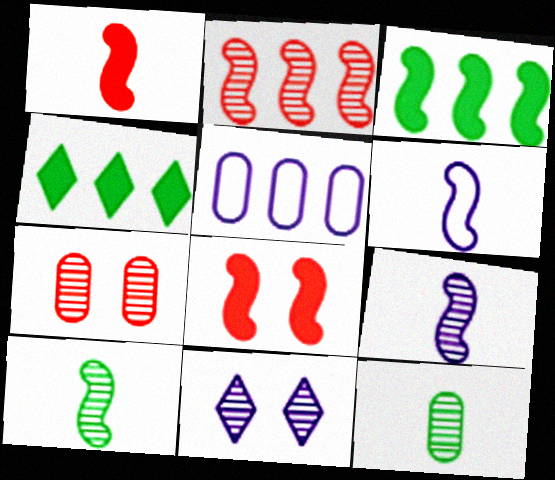[[1, 6, 10], 
[2, 4, 5], 
[2, 11, 12], 
[4, 6, 7]]